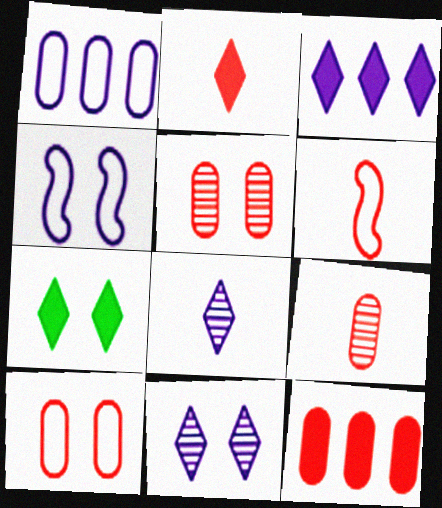[[2, 3, 7], 
[2, 6, 9], 
[4, 5, 7], 
[9, 10, 12]]